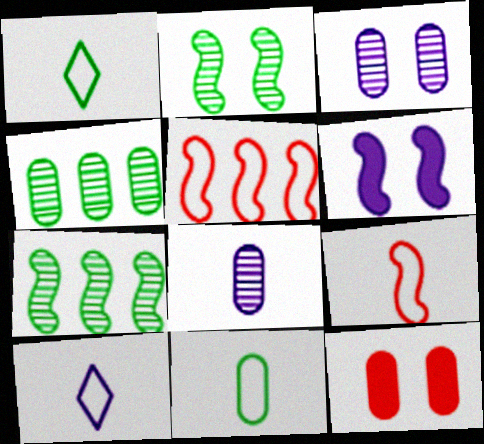[[6, 7, 9], 
[7, 10, 12], 
[9, 10, 11]]